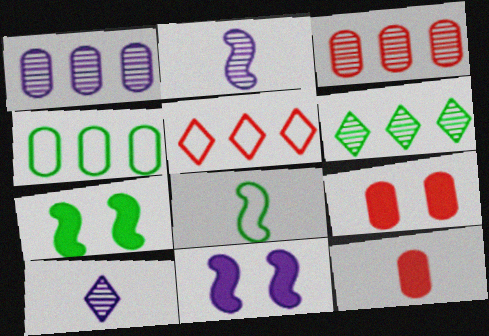[[8, 10, 12]]